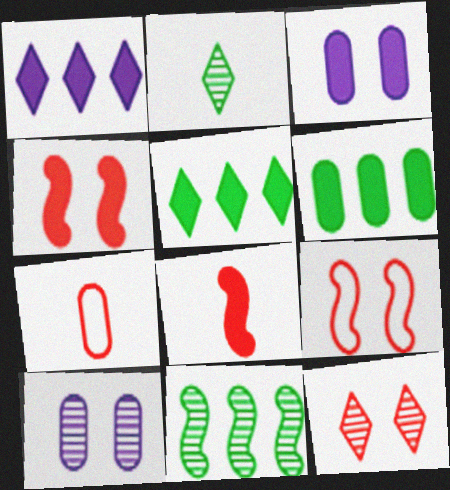[[3, 5, 8], 
[6, 7, 10]]